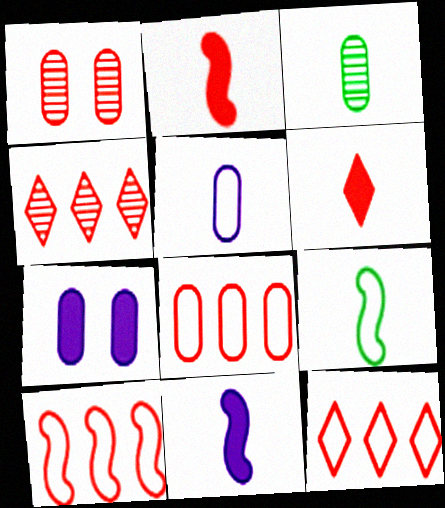[[1, 2, 12], 
[1, 6, 10], 
[3, 7, 8], 
[4, 7, 9], 
[8, 10, 12]]